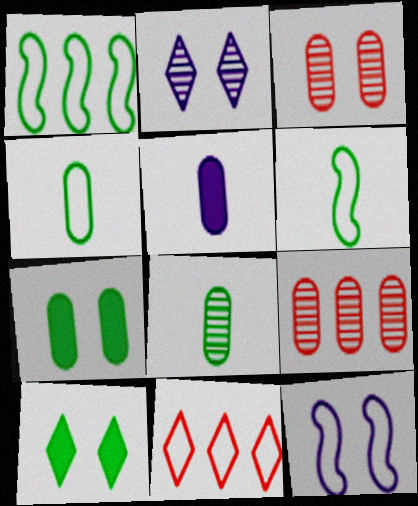[[1, 8, 10], 
[3, 10, 12], 
[4, 11, 12]]